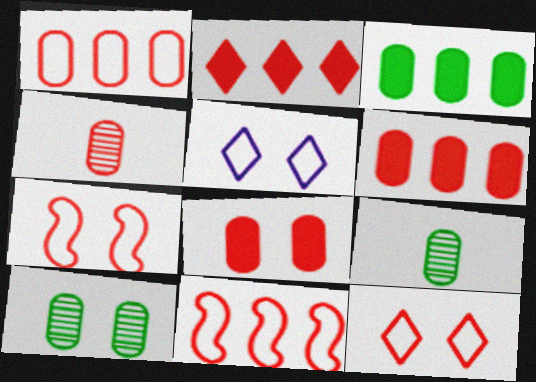[[1, 4, 8], 
[2, 4, 7]]